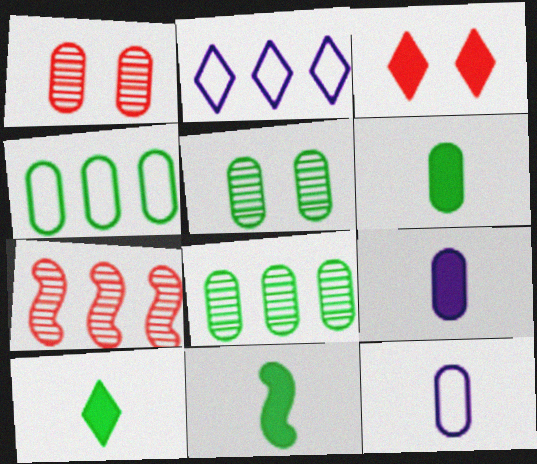[[1, 2, 11], 
[1, 4, 9], 
[4, 5, 6], 
[6, 10, 11]]